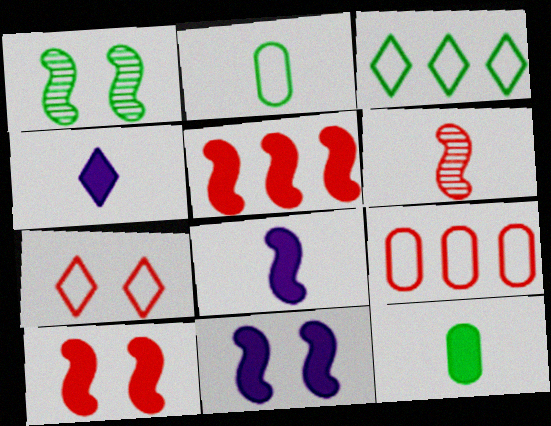[[1, 3, 12], 
[1, 4, 9], 
[2, 4, 6]]